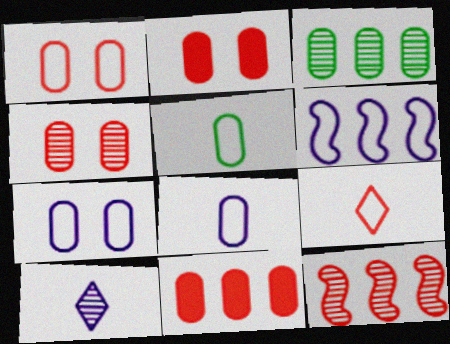[[1, 2, 4], 
[2, 3, 8], 
[2, 9, 12]]